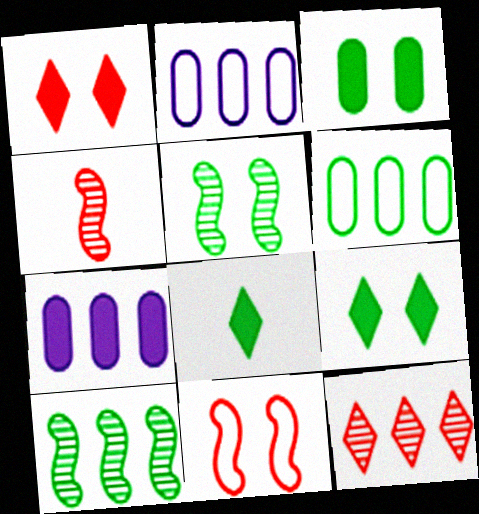[[2, 4, 9], 
[5, 6, 8]]